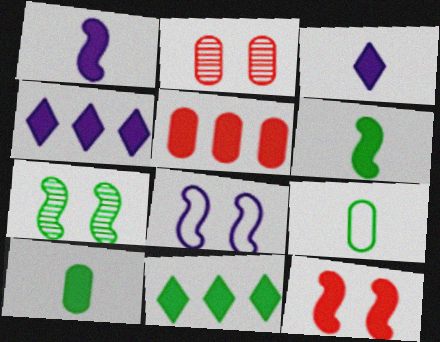[[4, 10, 12], 
[7, 8, 12], 
[7, 9, 11]]